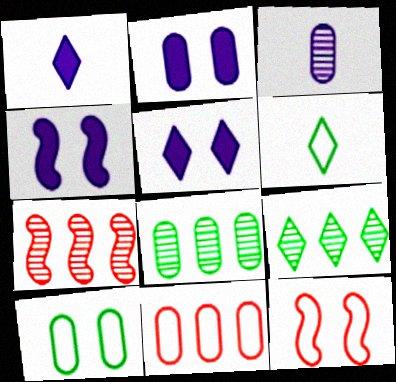[[1, 7, 10], 
[1, 8, 12], 
[2, 4, 5], 
[2, 6, 7]]